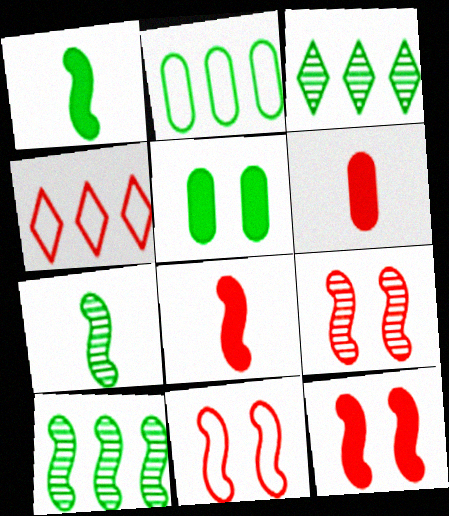[[4, 6, 9], 
[9, 11, 12]]